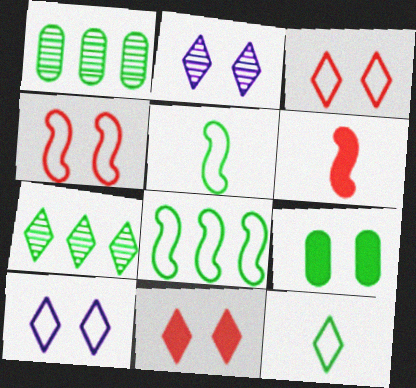[[1, 6, 10], 
[2, 4, 9], 
[5, 7, 9]]